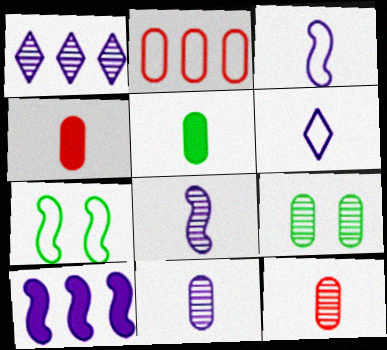[[1, 4, 7], 
[2, 6, 7]]